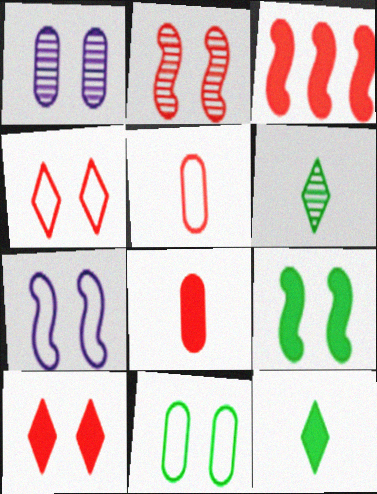[[1, 4, 9], 
[2, 7, 9], 
[3, 8, 10], 
[4, 7, 11]]